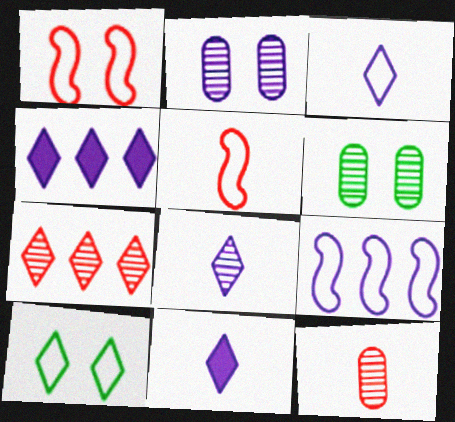[[2, 9, 11], 
[3, 8, 11], 
[4, 5, 6], 
[7, 10, 11]]